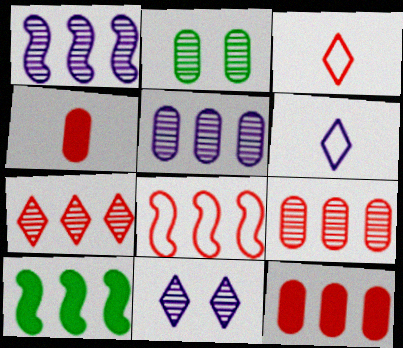[[1, 8, 10], 
[7, 8, 12]]